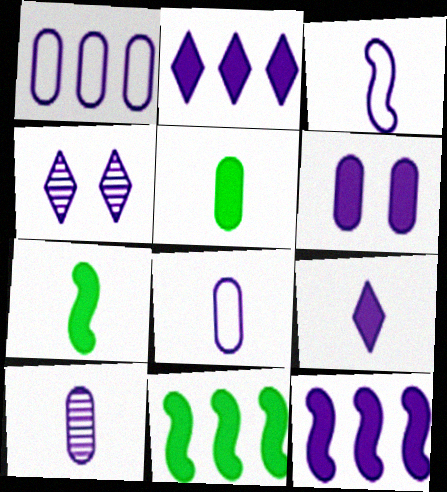[[1, 6, 10], 
[3, 9, 10], 
[4, 8, 12], 
[6, 9, 12]]